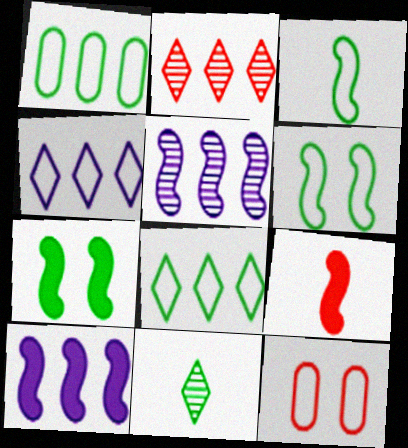[[1, 2, 10], 
[1, 7, 11], 
[2, 9, 12], 
[3, 4, 12], 
[5, 6, 9], 
[7, 9, 10], 
[10, 11, 12]]